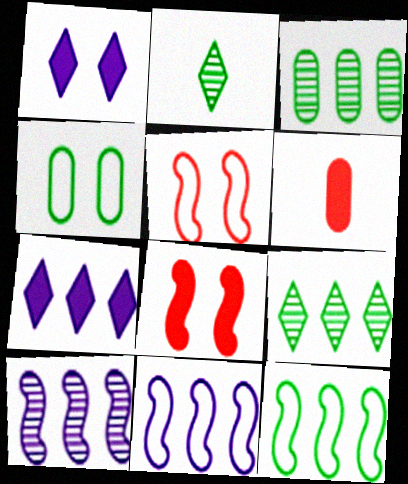[]